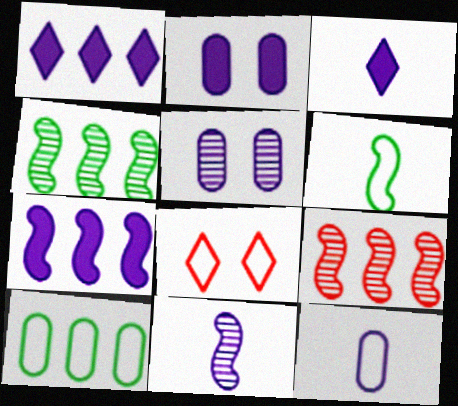[[1, 9, 10], 
[2, 3, 7], 
[3, 11, 12]]